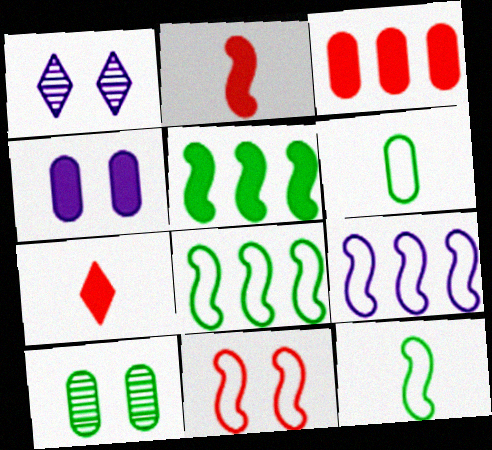[[1, 3, 12], 
[4, 5, 7], 
[7, 9, 10], 
[9, 11, 12]]